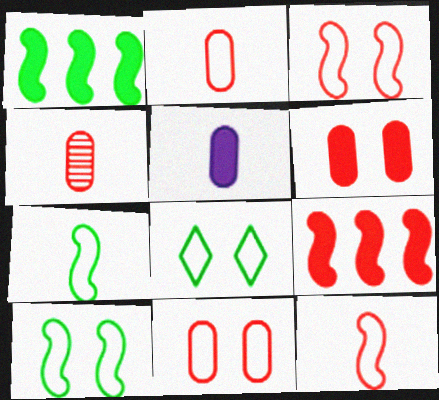[]